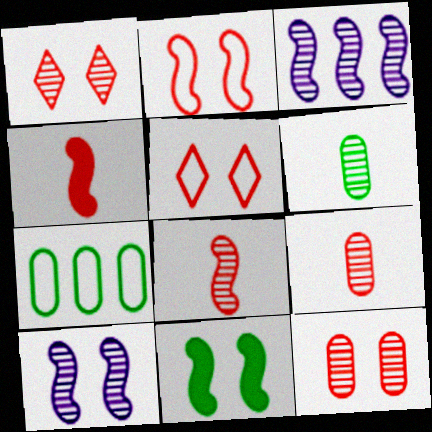[[1, 3, 6], 
[2, 10, 11]]